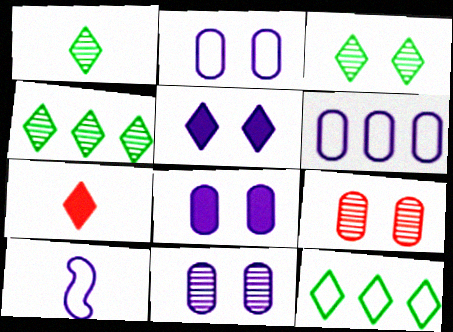[[1, 3, 4], 
[2, 8, 11]]